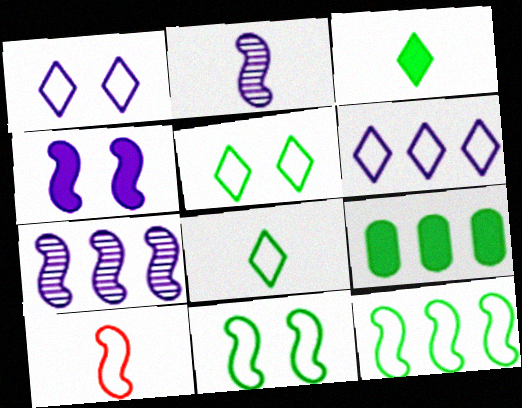[]